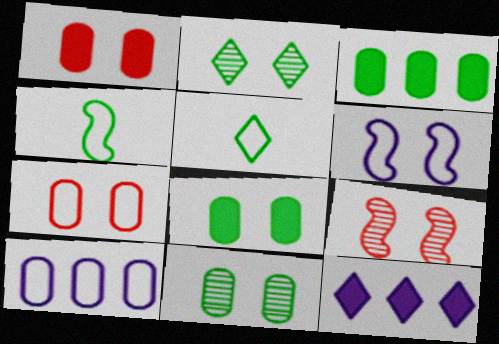[[1, 2, 6], 
[2, 3, 4]]